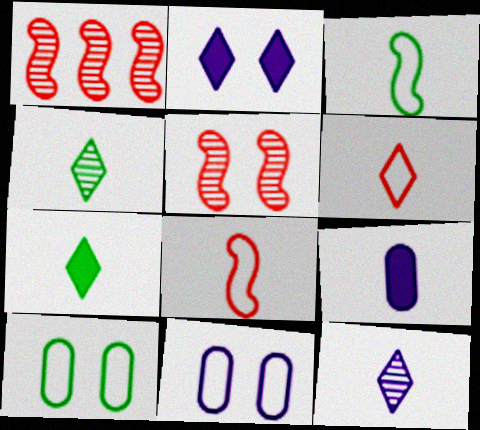[[1, 7, 11], 
[2, 5, 10], 
[4, 8, 9], 
[6, 7, 12]]